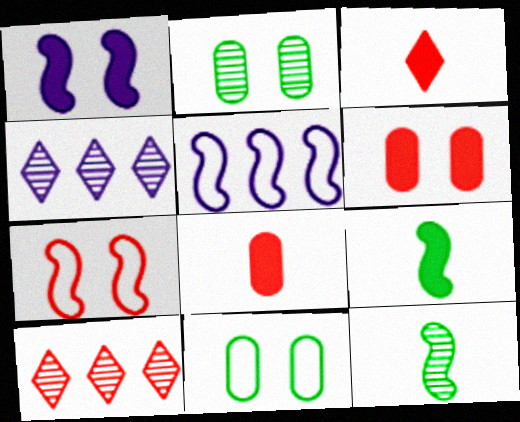[[2, 3, 5], 
[7, 8, 10]]